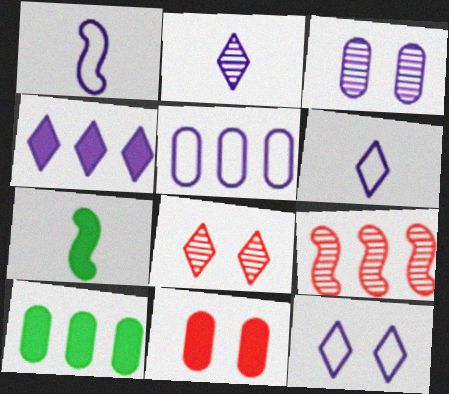[[1, 3, 4], 
[1, 5, 12], 
[1, 8, 10], 
[2, 4, 12], 
[4, 7, 11], 
[5, 7, 8]]